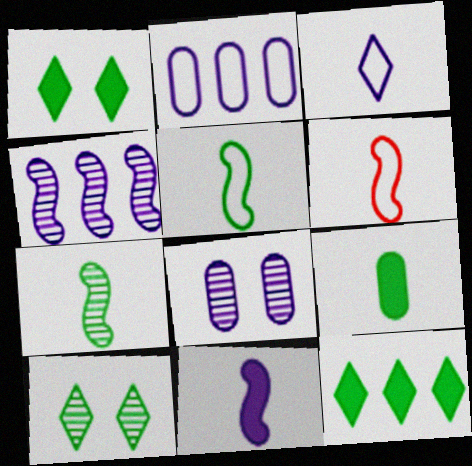[[6, 7, 11], 
[6, 8, 12]]